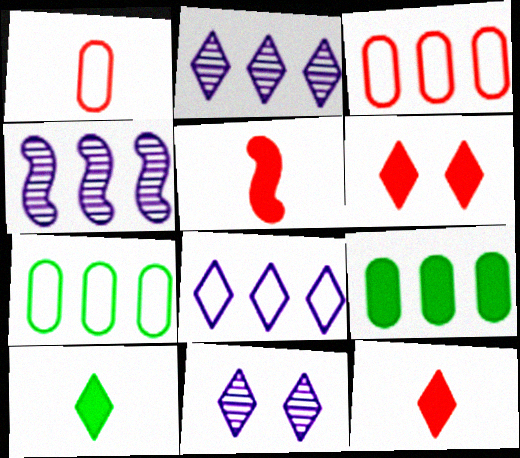[[5, 7, 11]]